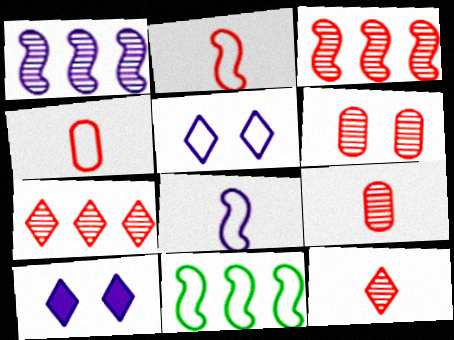[[3, 6, 12], 
[4, 5, 11], 
[9, 10, 11]]